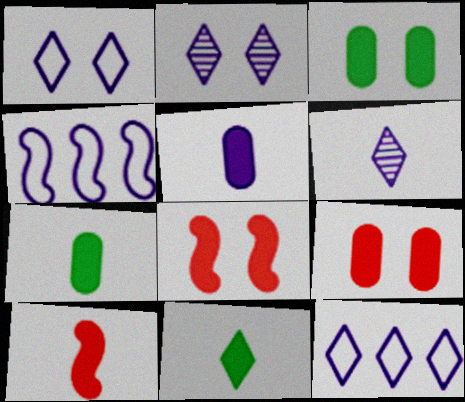[[2, 4, 5], 
[5, 10, 11]]